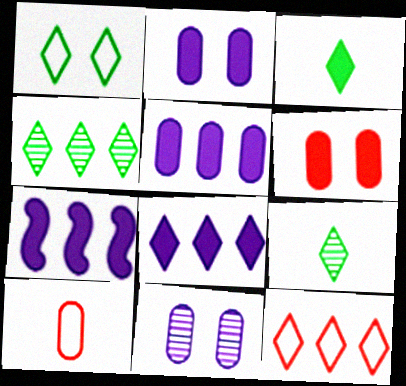[[1, 3, 4], 
[3, 6, 7], 
[4, 8, 12], 
[5, 7, 8]]